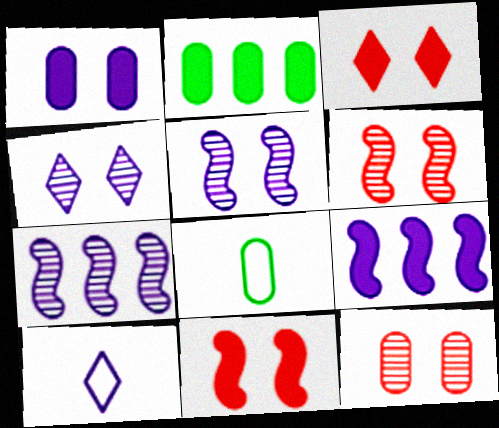[[1, 7, 10], 
[2, 6, 10], 
[3, 7, 8]]